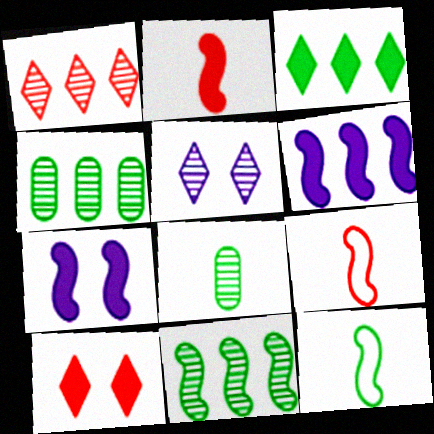[[7, 9, 11]]